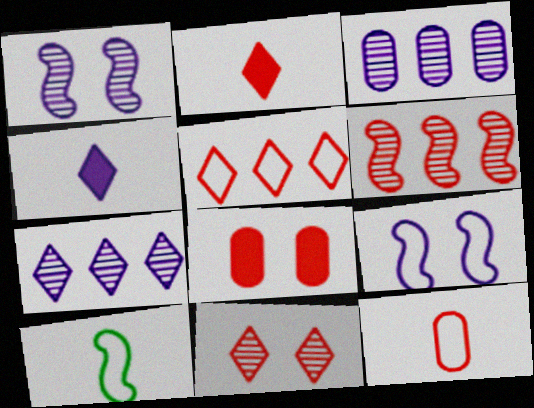[[2, 5, 11], 
[3, 4, 9], 
[7, 8, 10]]